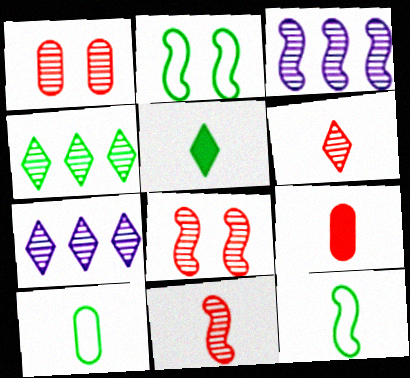[[2, 7, 9]]